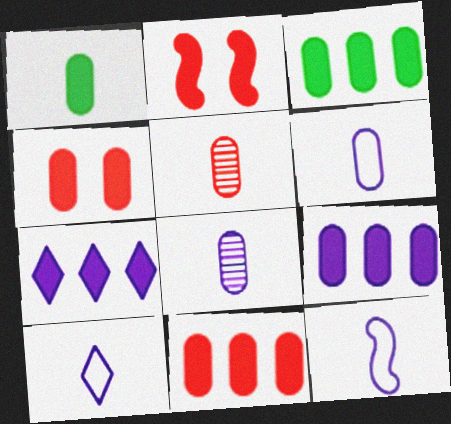[[1, 2, 7], 
[1, 4, 9], 
[1, 5, 6], 
[3, 9, 11], 
[6, 10, 12]]